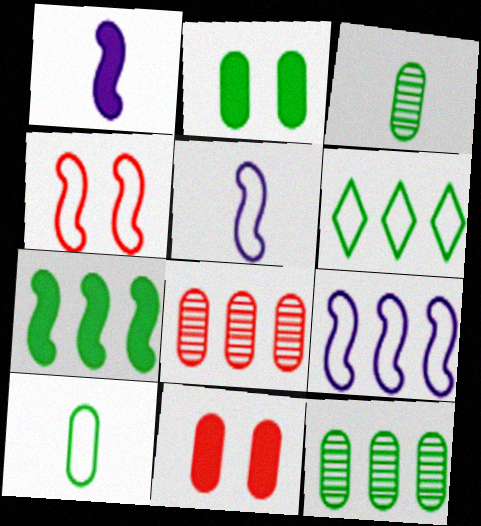[[2, 10, 12], 
[6, 7, 12]]